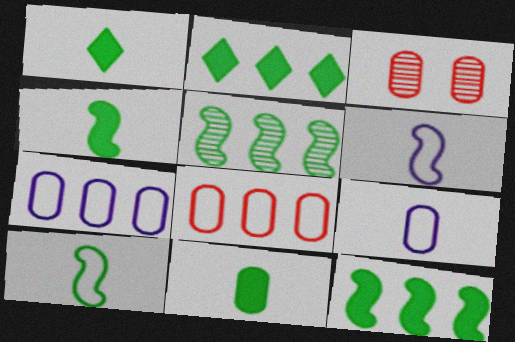[[1, 4, 11], 
[2, 3, 6], 
[3, 7, 11]]